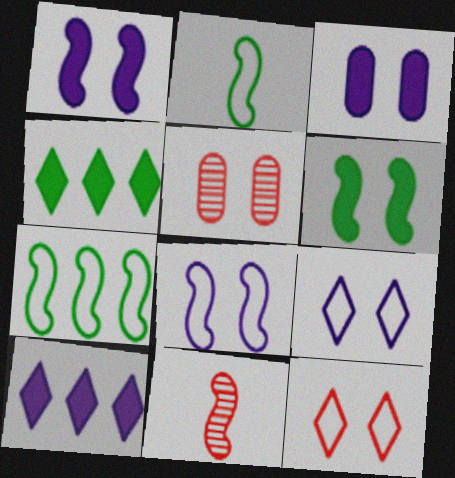[[1, 7, 11], 
[2, 5, 10], 
[5, 6, 9]]